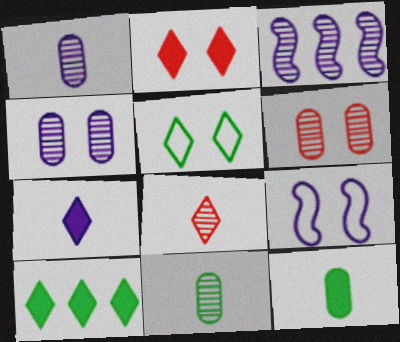[[2, 7, 10]]